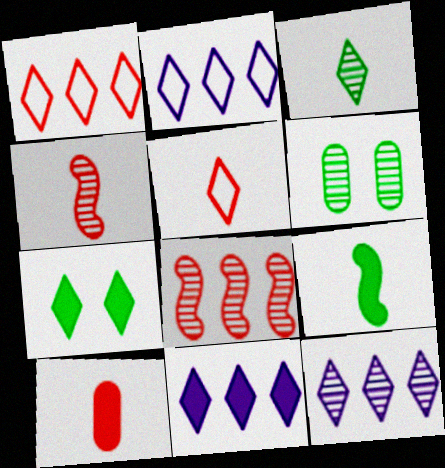[[2, 11, 12], 
[4, 5, 10], 
[4, 6, 12], 
[5, 7, 12]]